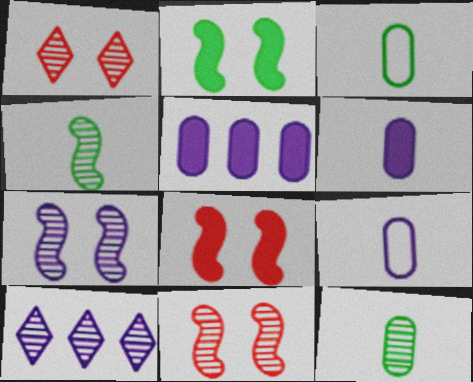[[3, 8, 10], 
[10, 11, 12]]